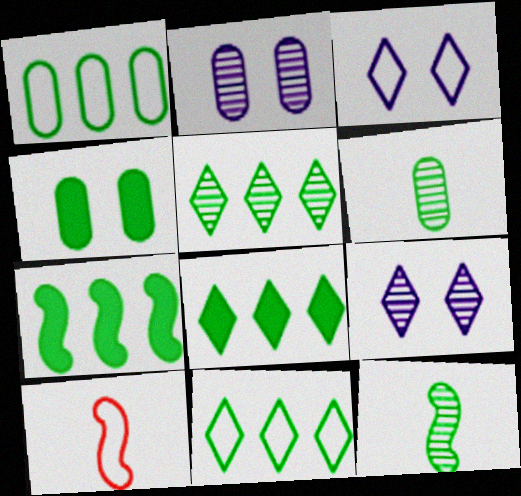[[1, 3, 10], 
[1, 4, 6], 
[1, 5, 7], 
[2, 8, 10], 
[4, 11, 12], 
[5, 8, 11]]